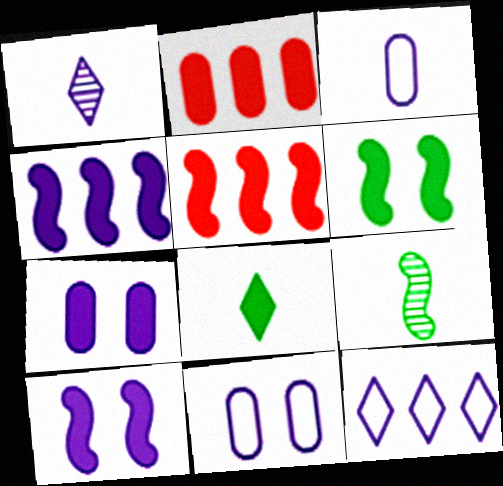[[1, 4, 11], 
[2, 8, 10], 
[5, 7, 8]]